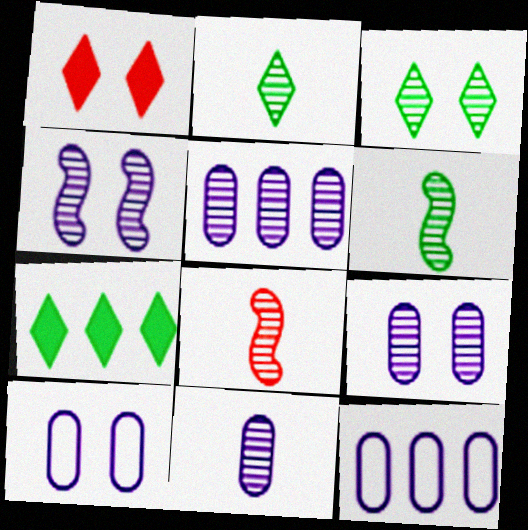[[1, 6, 12], 
[2, 8, 11], 
[3, 5, 8], 
[5, 9, 11], 
[7, 8, 10]]